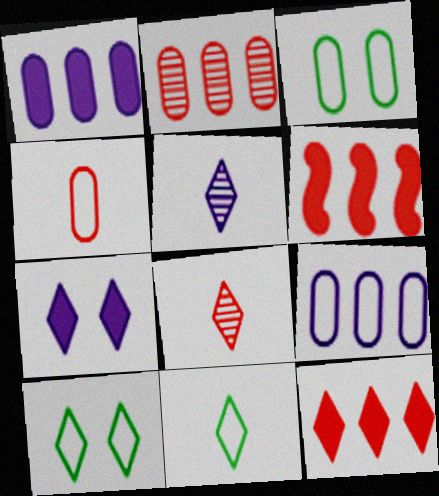[[3, 4, 9], 
[3, 5, 6], 
[5, 10, 12]]